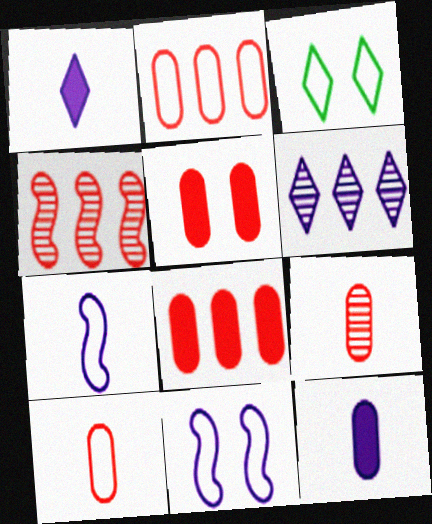[[2, 3, 7], 
[2, 5, 9], 
[3, 4, 12], 
[6, 11, 12]]